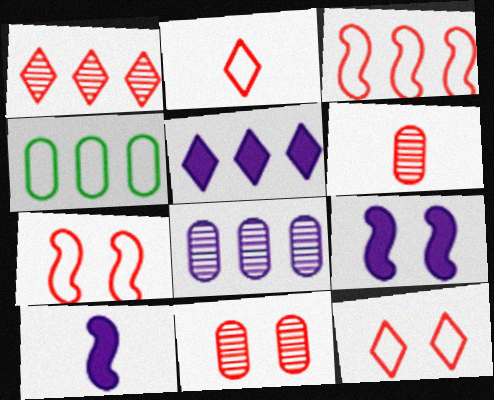[]